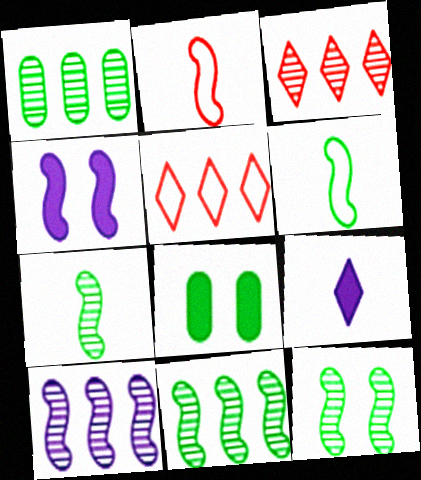[[1, 3, 10], 
[2, 4, 11], 
[7, 11, 12]]